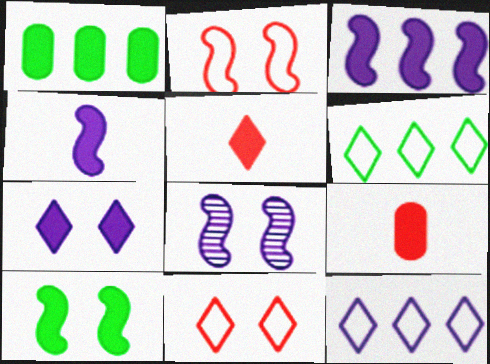[[2, 8, 10], 
[6, 8, 9]]